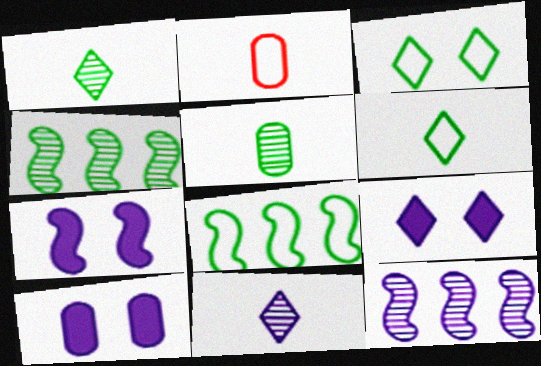[[2, 4, 9], 
[7, 9, 10]]